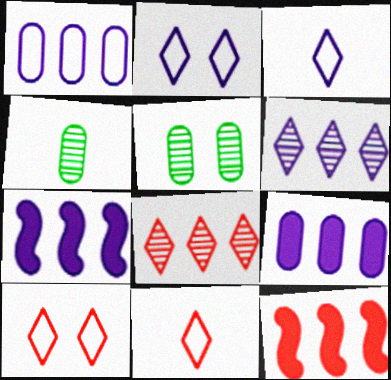[[1, 6, 7], 
[2, 4, 12], 
[3, 5, 12], 
[4, 7, 10], 
[5, 7, 11]]